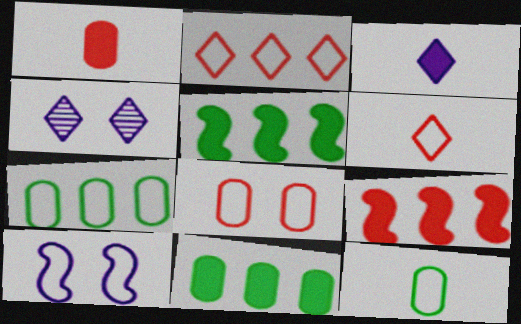[[2, 10, 12], 
[4, 9, 12], 
[6, 7, 10]]